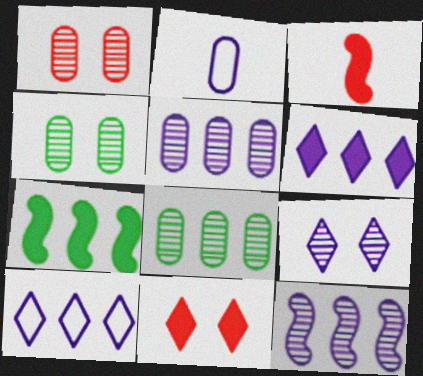[[3, 4, 10]]